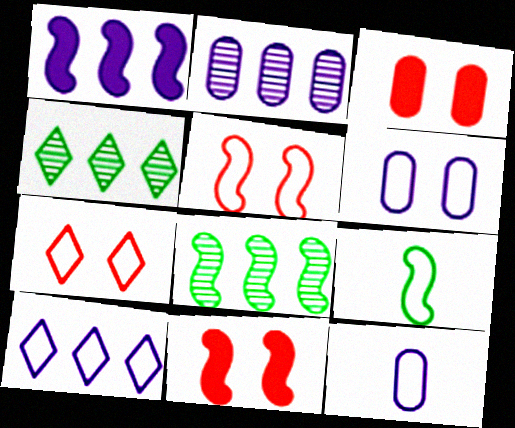[[1, 2, 10], 
[4, 11, 12]]